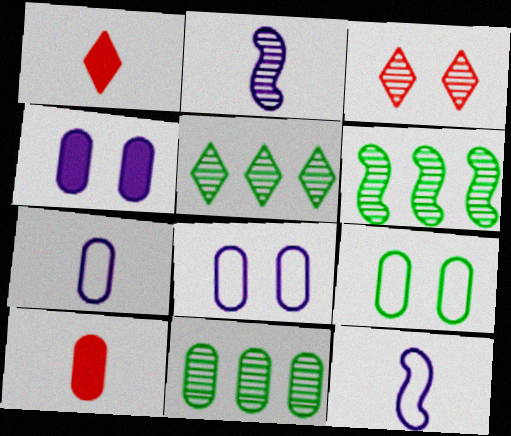[[1, 6, 8], 
[2, 3, 11], 
[5, 6, 11], 
[8, 10, 11]]